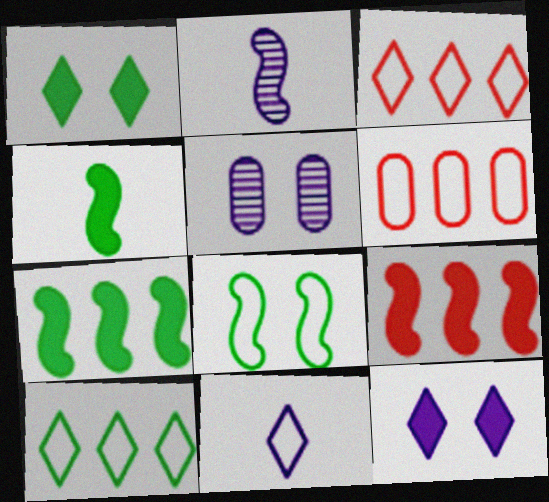[[1, 2, 6], 
[2, 8, 9], 
[3, 4, 5], 
[6, 8, 11]]